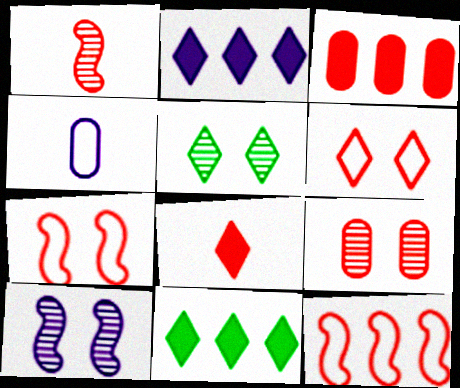[[1, 3, 6], 
[2, 4, 10], 
[5, 9, 10], 
[8, 9, 12]]